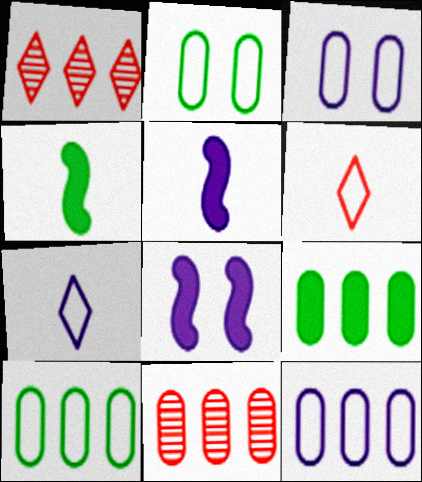[[1, 2, 5], 
[1, 3, 4], 
[9, 11, 12]]